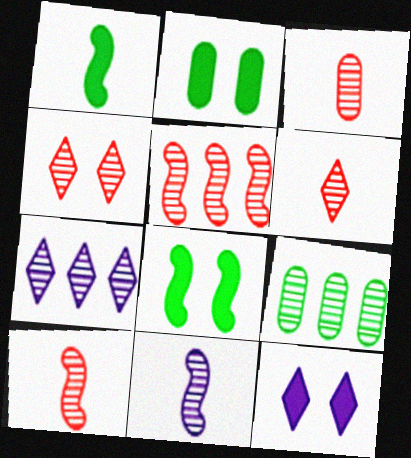[[3, 4, 5], 
[3, 6, 10], 
[4, 9, 11], 
[5, 7, 9]]